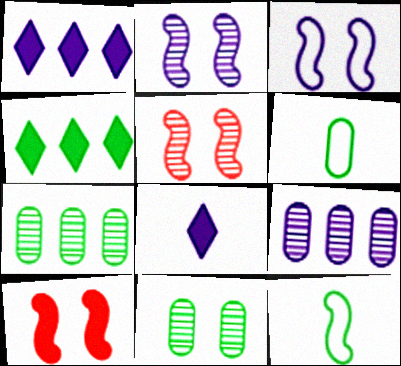[[1, 5, 6], 
[3, 8, 9], 
[4, 11, 12]]